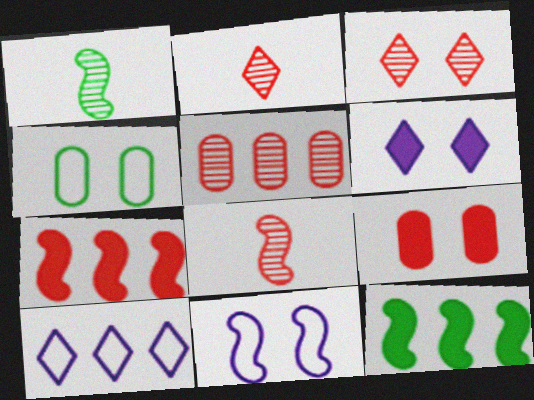[[1, 7, 11], 
[1, 9, 10], 
[3, 5, 8], 
[5, 10, 12], 
[8, 11, 12]]